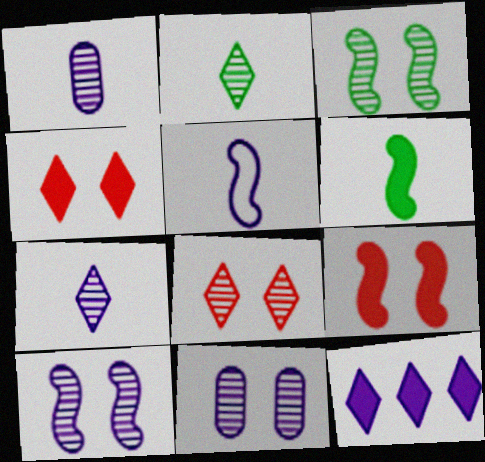[[3, 8, 11], 
[5, 11, 12]]